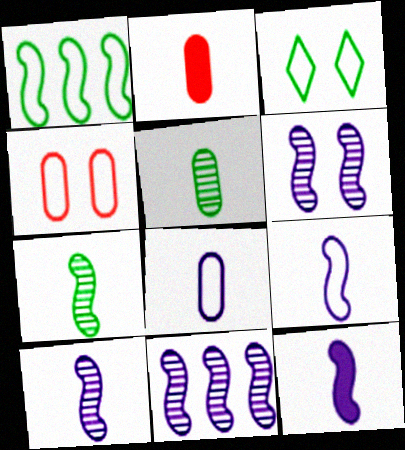[[2, 3, 11], 
[2, 5, 8], 
[6, 10, 11], 
[9, 10, 12]]